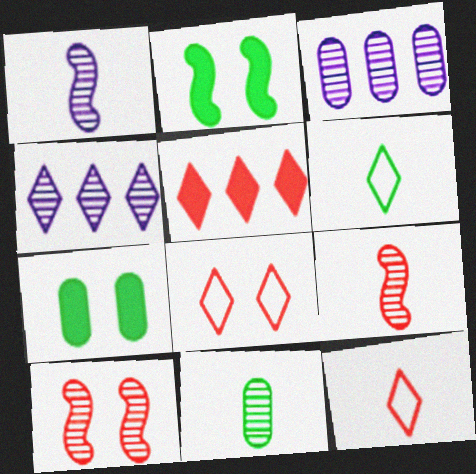[[2, 3, 12], 
[4, 10, 11]]